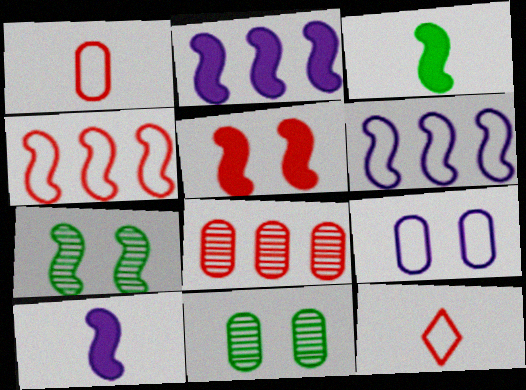[[2, 3, 5], 
[2, 11, 12], 
[4, 7, 10], 
[5, 8, 12]]